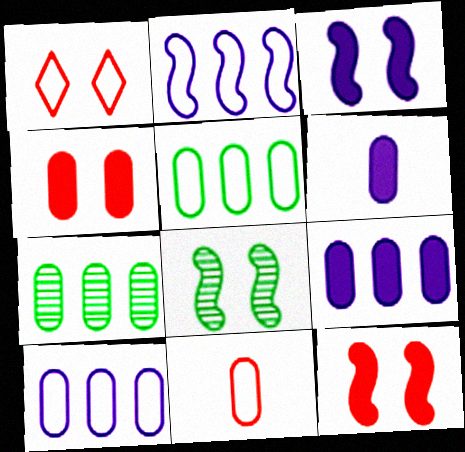[]